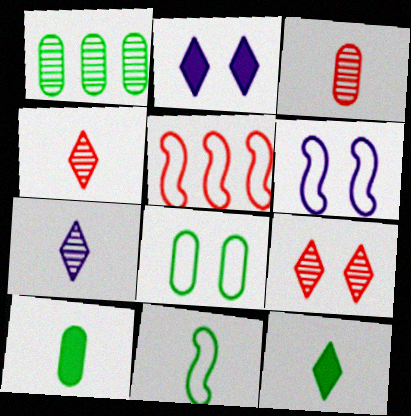[[1, 8, 10], 
[5, 6, 11]]